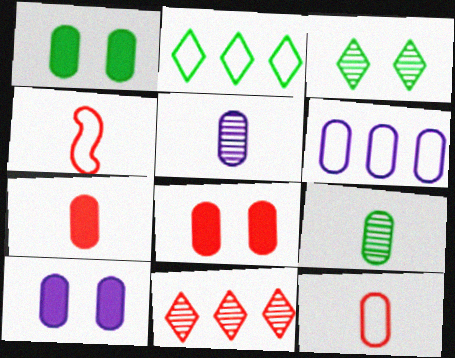[[1, 8, 10], 
[4, 8, 11], 
[5, 6, 10], 
[6, 8, 9]]